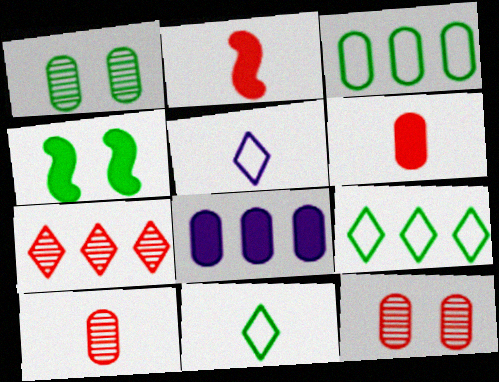[]